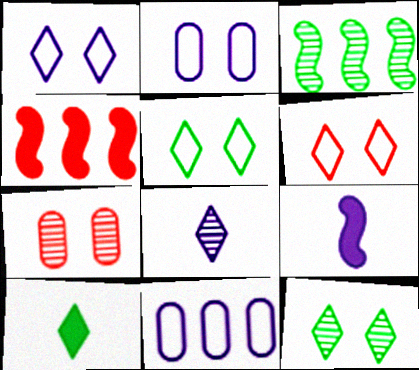[[1, 5, 6], 
[3, 7, 8]]